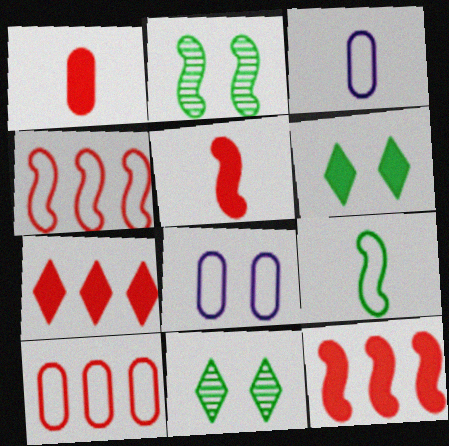[[2, 3, 7], 
[3, 11, 12]]